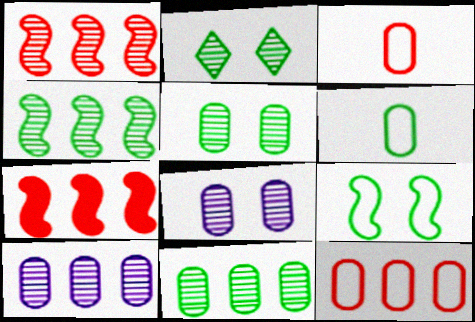[]